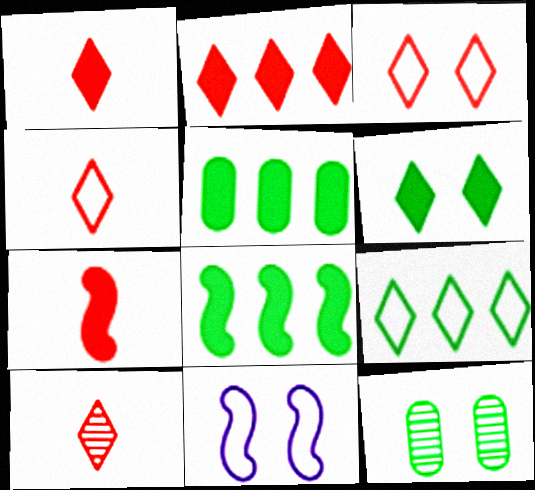[[1, 4, 10], 
[2, 3, 10], 
[5, 10, 11]]